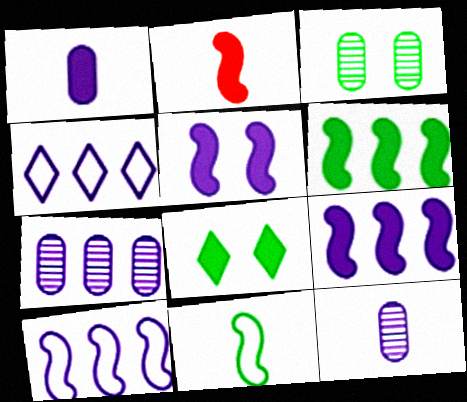[[2, 3, 4], 
[2, 5, 6], 
[4, 5, 12], 
[4, 7, 9]]